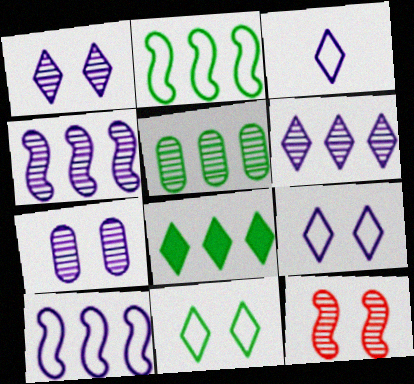[[2, 5, 8]]